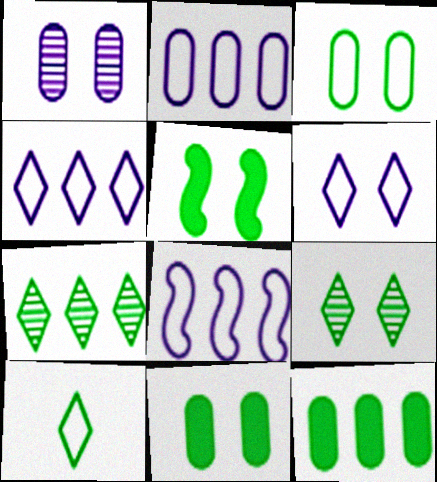[[2, 4, 8], 
[3, 5, 9]]